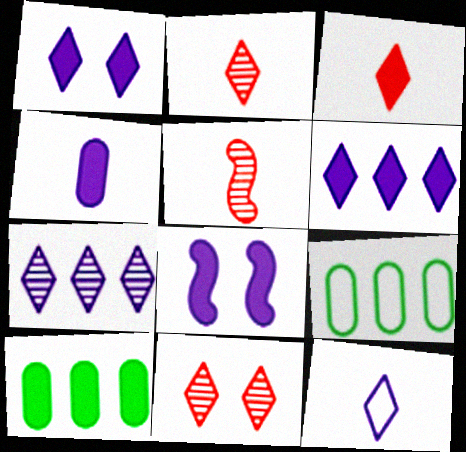[[1, 5, 9], 
[1, 7, 12], 
[2, 8, 9], 
[3, 8, 10], 
[4, 6, 8]]